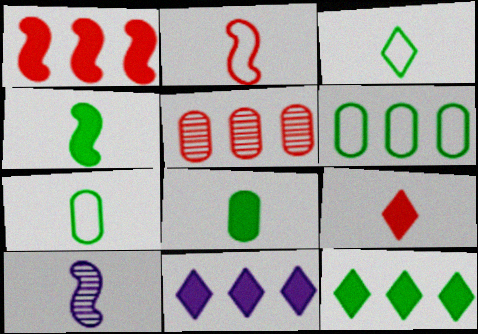[[2, 4, 10], 
[7, 9, 10]]